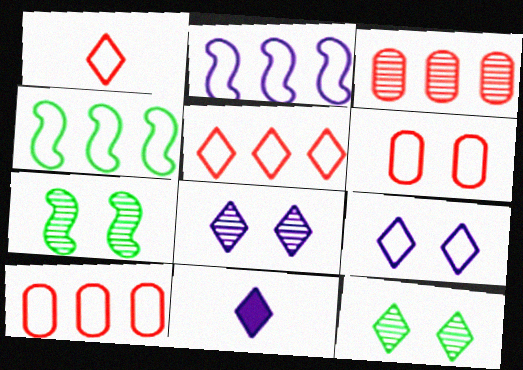[[5, 11, 12], 
[7, 10, 11]]